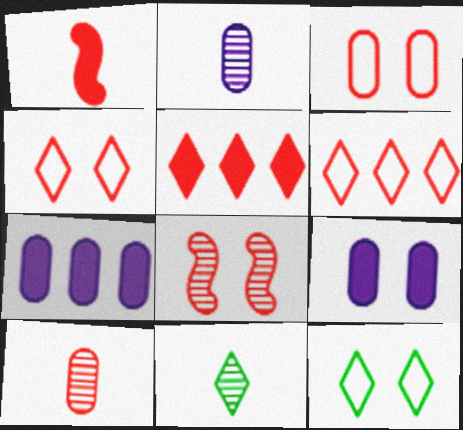[[8, 9, 12]]